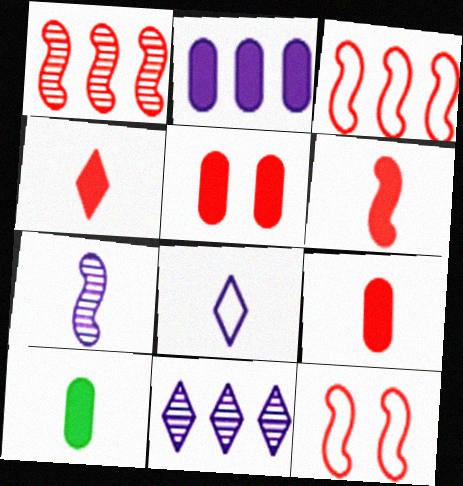[[1, 6, 12], 
[2, 5, 10], 
[4, 6, 9], 
[10, 11, 12]]